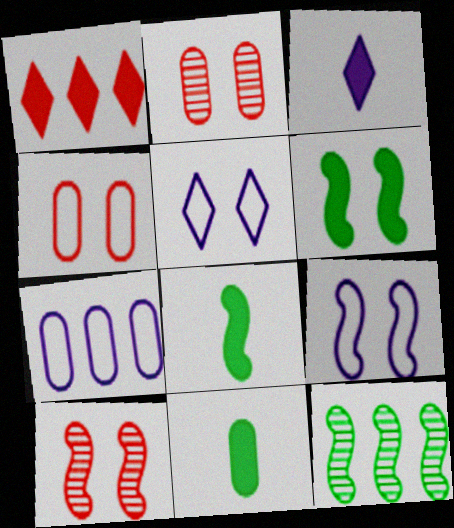[[1, 7, 12], 
[2, 5, 6], 
[2, 7, 11], 
[3, 4, 12], 
[6, 9, 10]]